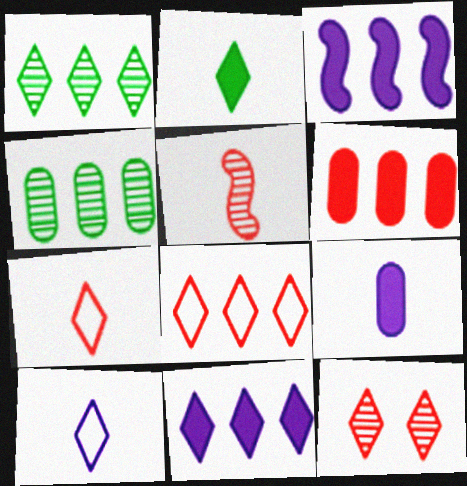[[1, 8, 11], 
[3, 4, 8]]